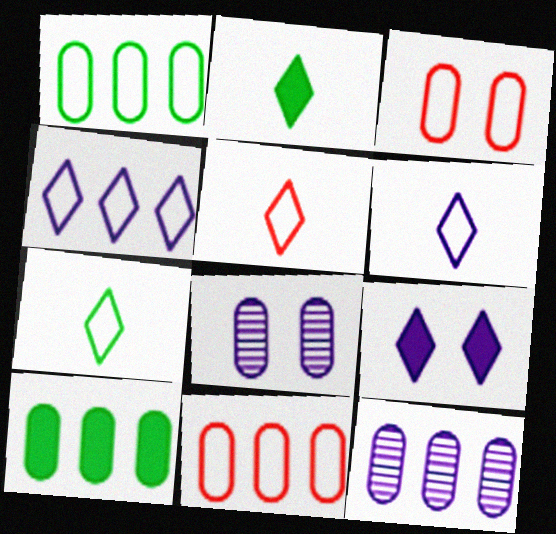[[5, 6, 7], 
[10, 11, 12]]